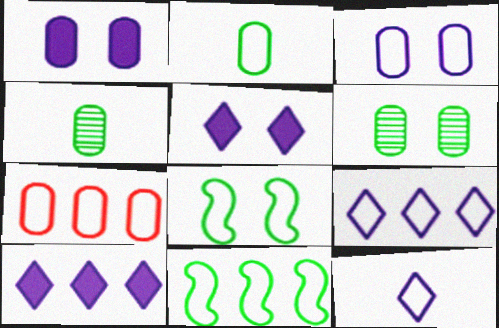[[1, 4, 7], 
[2, 3, 7], 
[7, 8, 12], 
[7, 9, 11]]